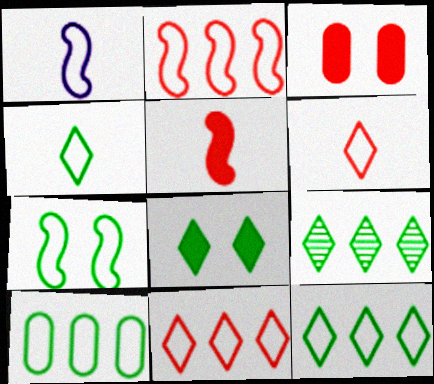[[1, 2, 7], 
[1, 3, 9], 
[4, 7, 10], 
[4, 8, 9]]